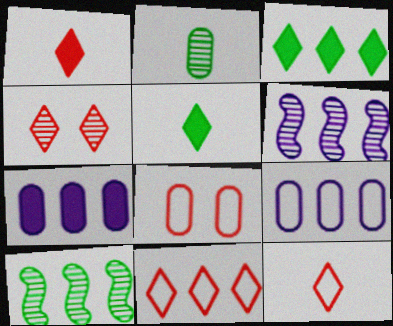[[1, 4, 11], 
[2, 4, 6], 
[2, 7, 8], 
[5, 6, 8], 
[7, 10, 11]]